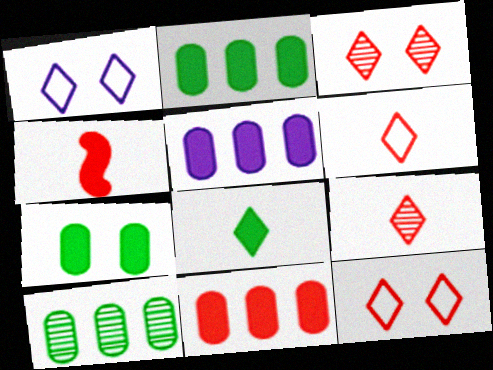[[1, 4, 10], 
[2, 5, 11]]